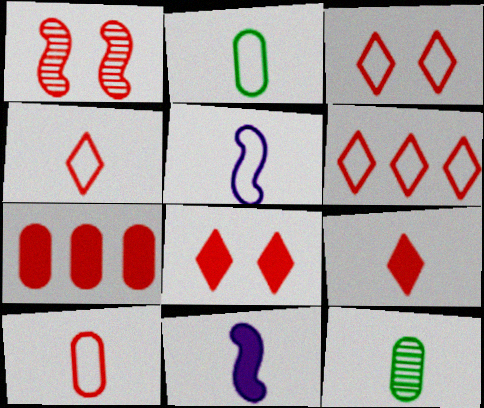[[1, 4, 7], 
[2, 4, 5], 
[3, 4, 6], 
[4, 11, 12], 
[5, 9, 12]]